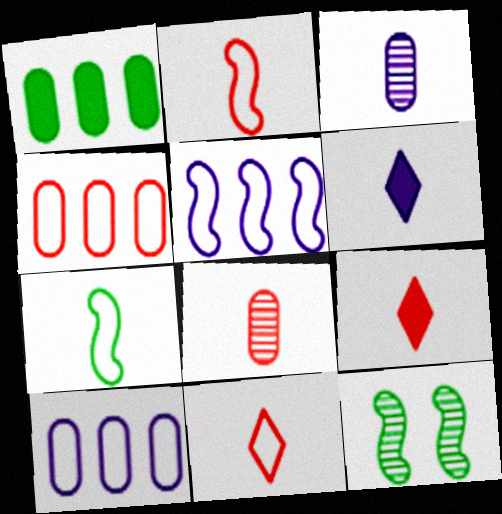[[2, 8, 9], 
[3, 7, 9], 
[4, 6, 12], 
[6, 7, 8], 
[9, 10, 12]]